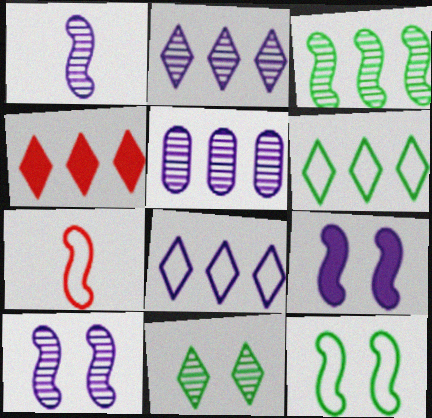[[2, 4, 6], 
[3, 7, 9]]